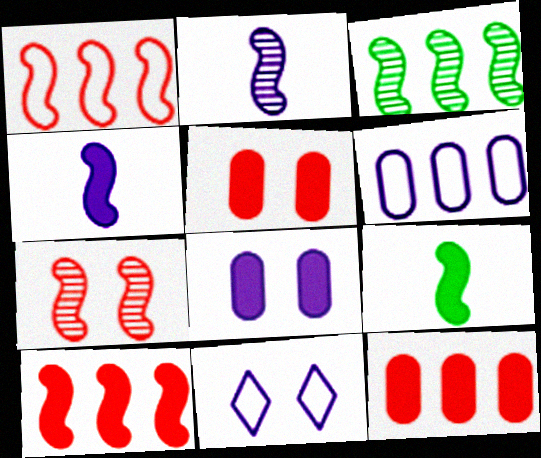[[2, 3, 7]]